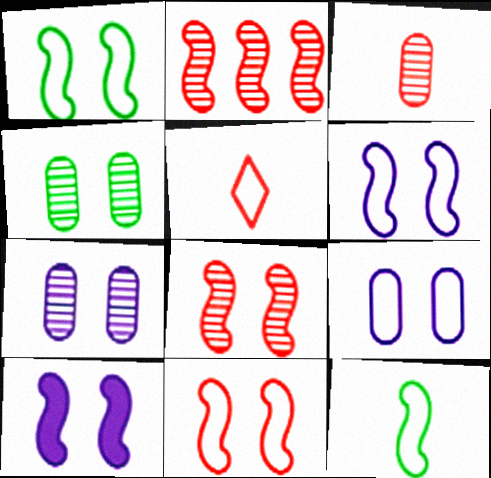[[1, 6, 11], 
[1, 8, 10], 
[2, 10, 12]]